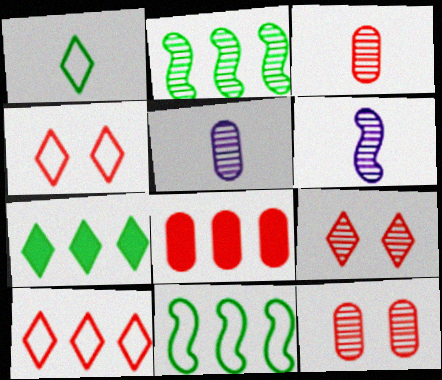[[2, 5, 9]]